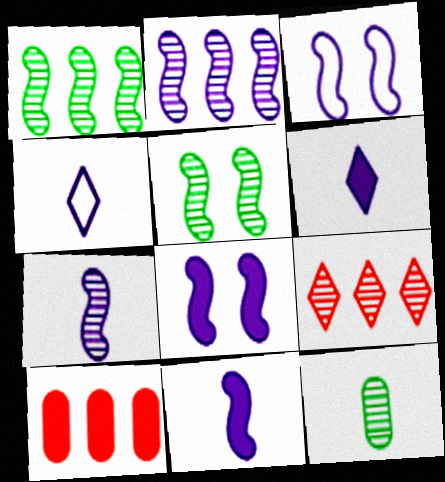[[2, 3, 11], 
[4, 5, 10]]